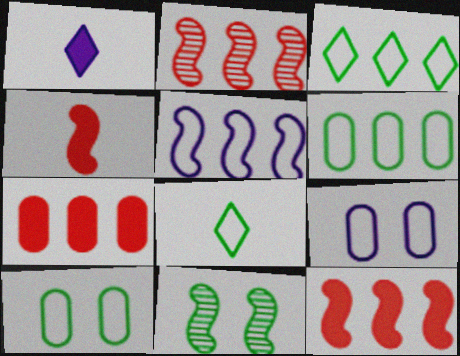[[1, 2, 10], 
[4, 5, 11]]